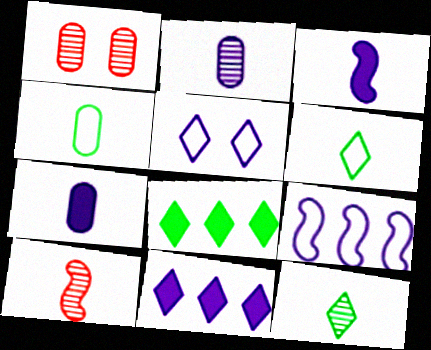[[2, 10, 12], 
[6, 7, 10]]